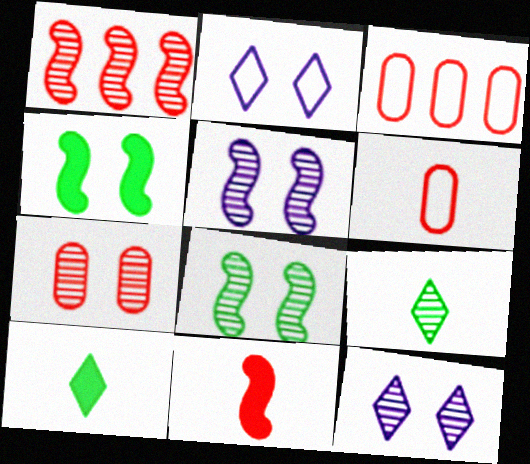[[2, 4, 7], 
[3, 5, 10], 
[7, 8, 12]]